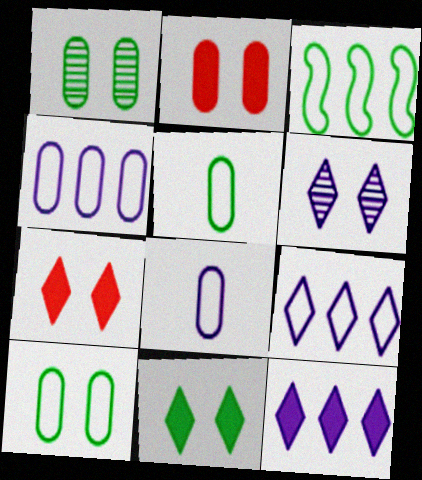[]